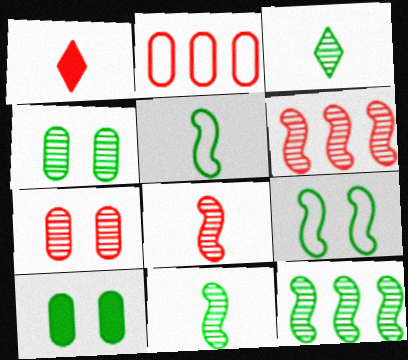[[3, 4, 12]]